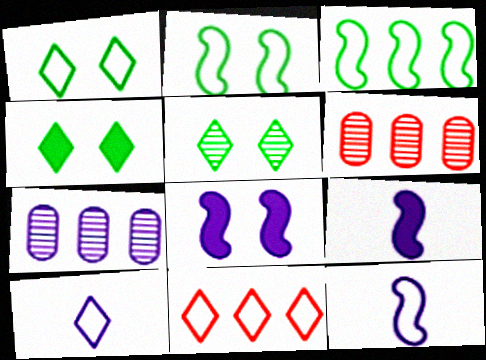[[1, 4, 5], 
[1, 6, 9], 
[1, 10, 11], 
[4, 6, 12], 
[7, 8, 10]]